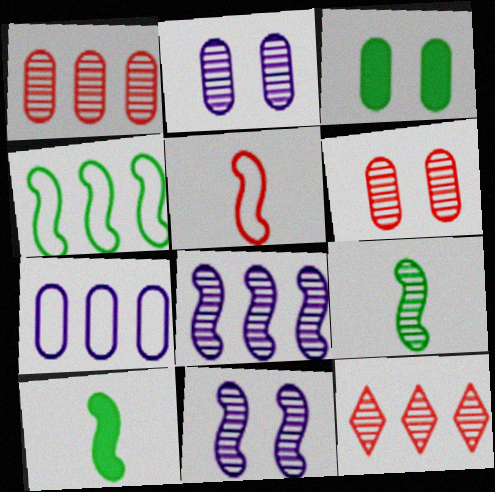[[2, 9, 12]]